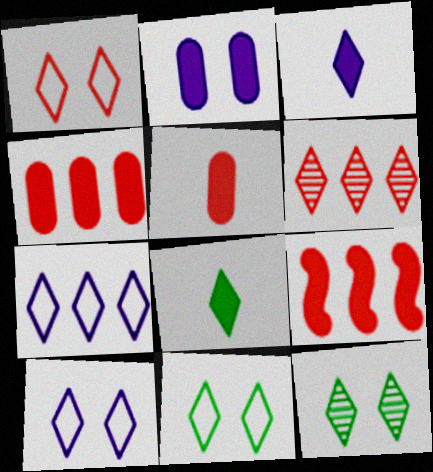[[1, 10, 11], 
[2, 8, 9], 
[3, 6, 11], 
[6, 8, 10]]